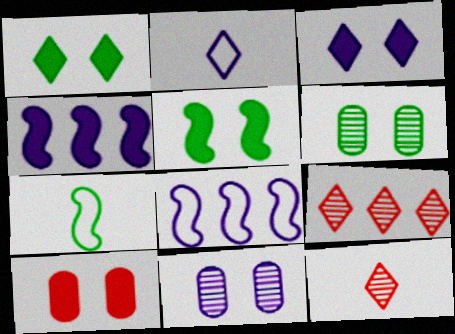[[1, 2, 9], 
[2, 4, 11], 
[3, 5, 10]]